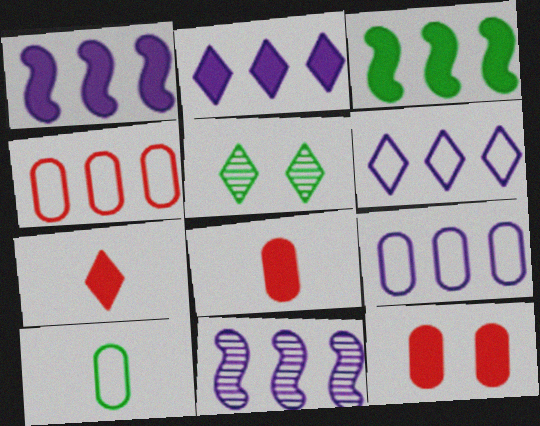[[2, 9, 11], 
[3, 5, 10], 
[5, 6, 7]]